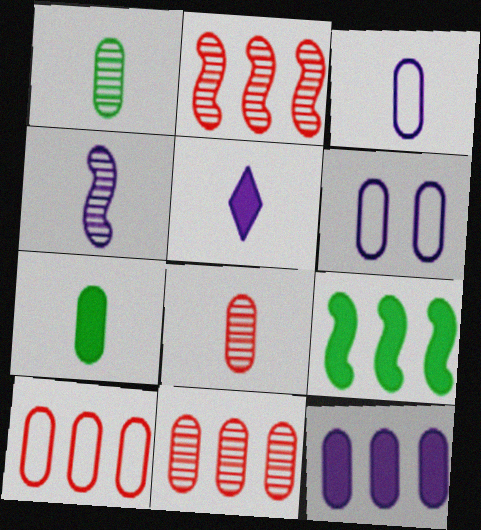[[3, 4, 5], 
[3, 7, 8], 
[6, 7, 11]]